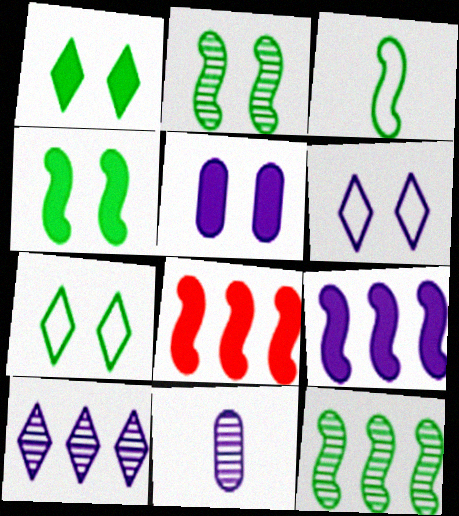[[3, 4, 12], 
[6, 9, 11], 
[7, 8, 11]]